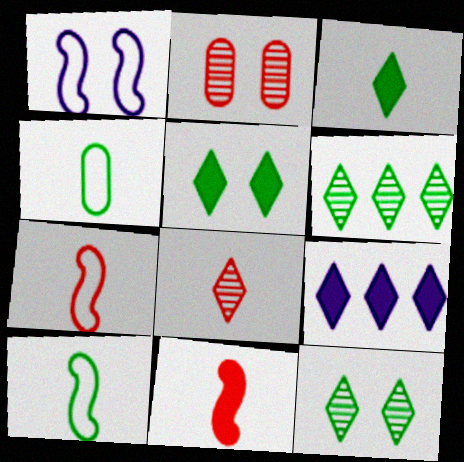[[1, 2, 5], 
[2, 9, 10]]